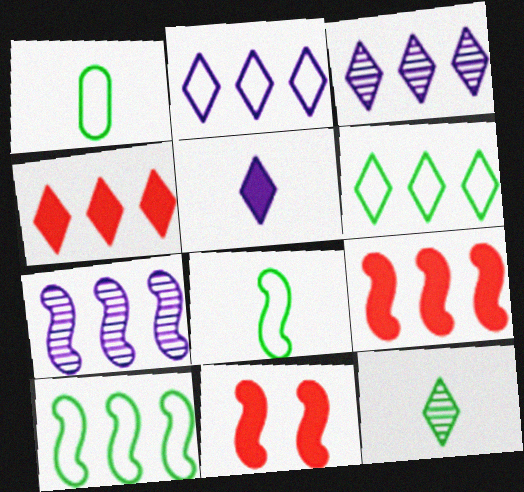[[1, 3, 11], 
[3, 4, 6], 
[7, 8, 11], 
[7, 9, 10]]